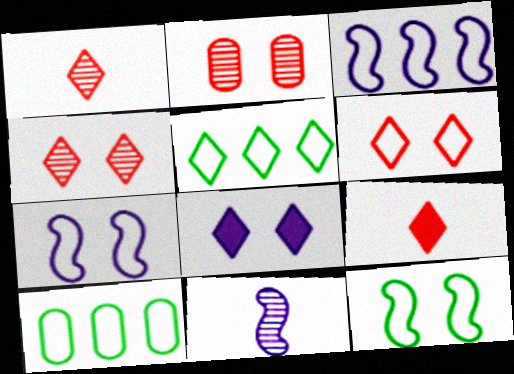[[1, 5, 8], 
[2, 8, 12]]